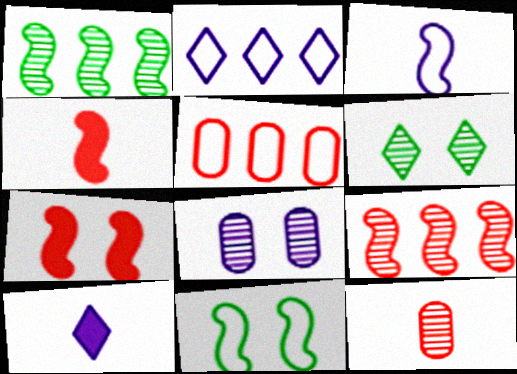[[1, 3, 7]]